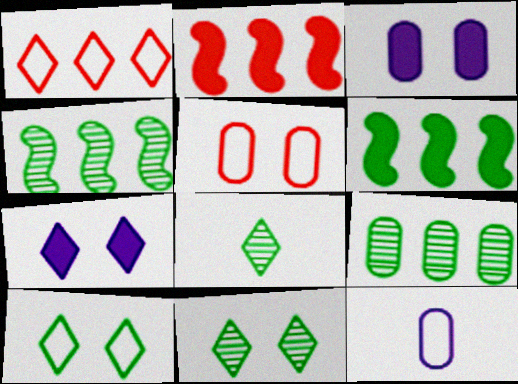[[1, 7, 8], 
[2, 11, 12]]